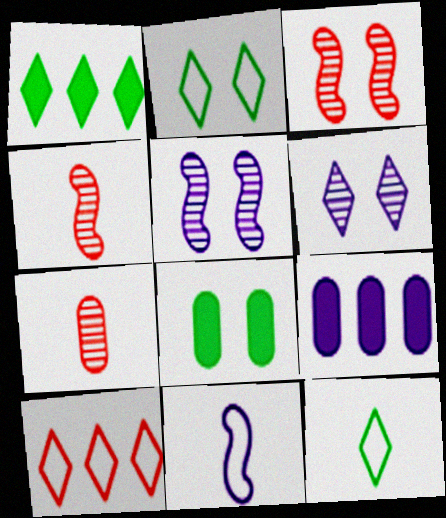[[2, 4, 9], 
[3, 9, 12], 
[6, 9, 11]]